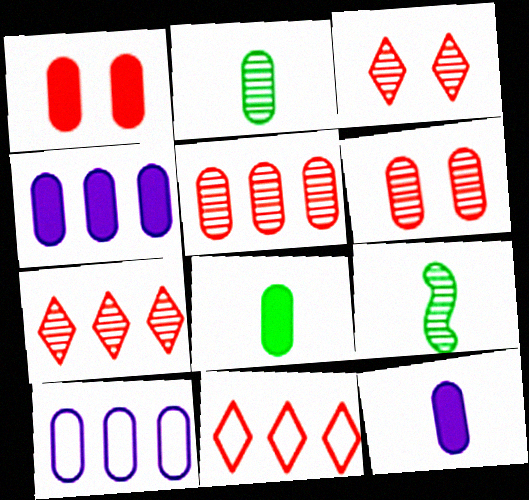[[1, 2, 10], 
[1, 4, 8], 
[6, 8, 10]]